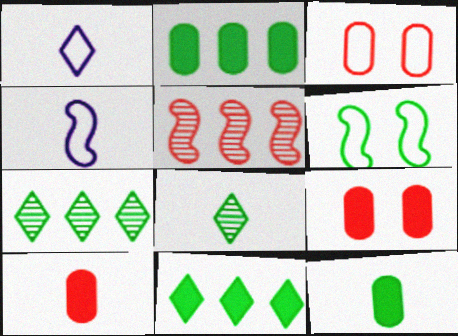[[2, 6, 8], 
[4, 7, 9], 
[4, 8, 10], 
[6, 7, 12]]